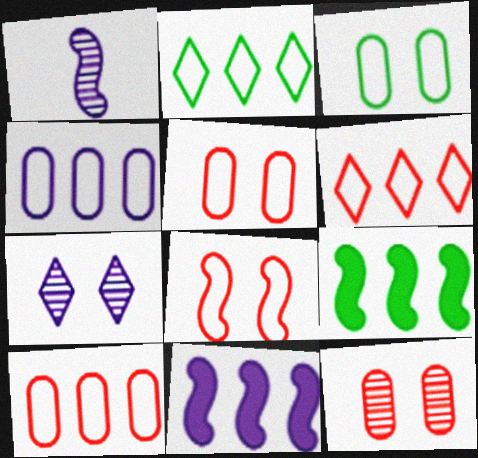[[1, 8, 9]]